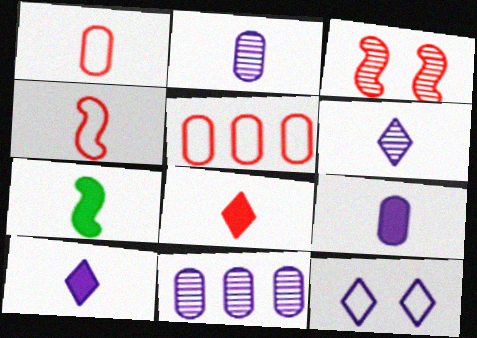[[1, 6, 7], 
[3, 5, 8], 
[7, 8, 9]]